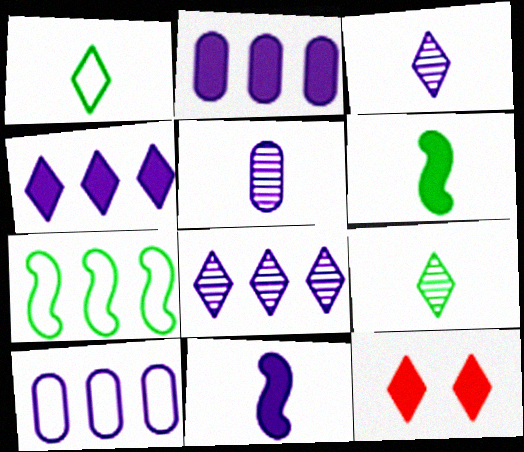[[1, 8, 12], 
[2, 6, 12], 
[5, 7, 12]]